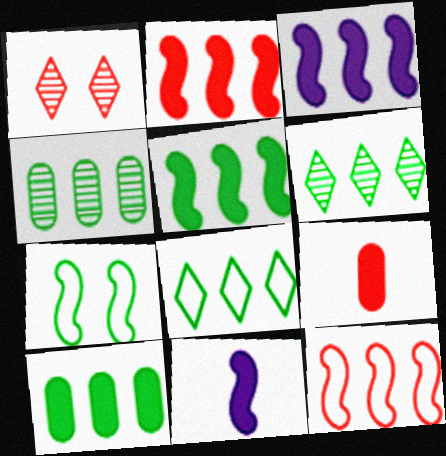[[1, 9, 12], 
[2, 3, 5], 
[4, 5, 8]]